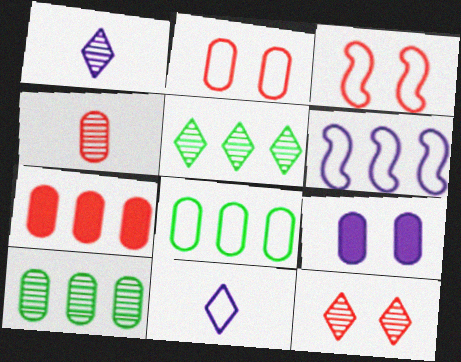[[1, 5, 12], 
[1, 6, 9], 
[2, 4, 7], 
[3, 8, 11], 
[4, 8, 9], 
[5, 6, 7]]